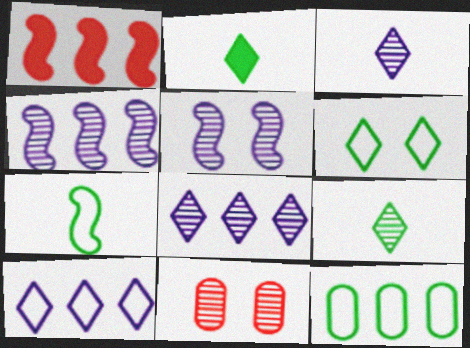[[1, 5, 7], 
[1, 8, 12], 
[4, 9, 11], 
[6, 7, 12]]